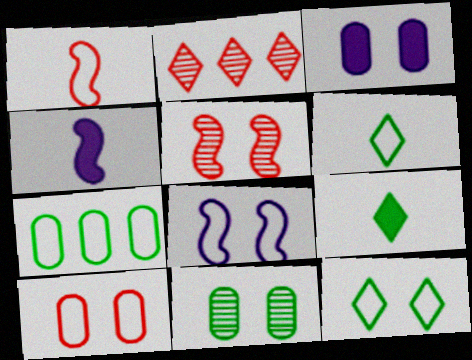[[3, 5, 12], 
[3, 10, 11], 
[8, 10, 12]]